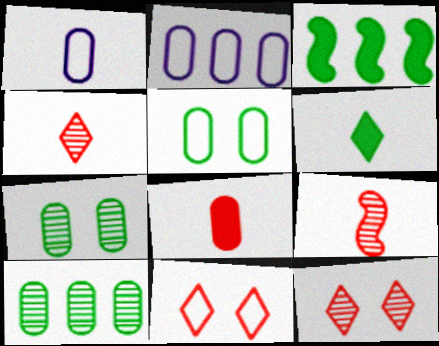[[1, 3, 12], 
[1, 6, 9], 
[2, 7, 8]]